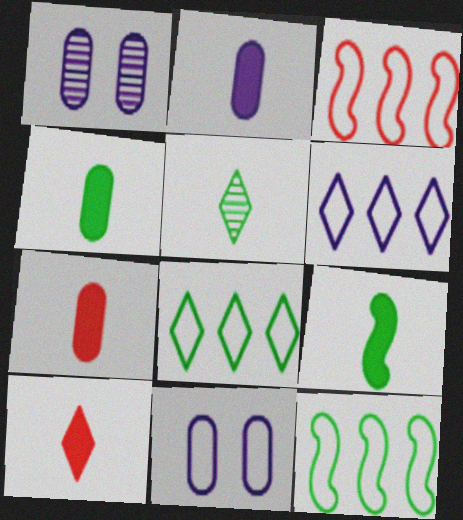[[1, 10, 12], 
[2, 4, 7], 
[2, 9, 10]]